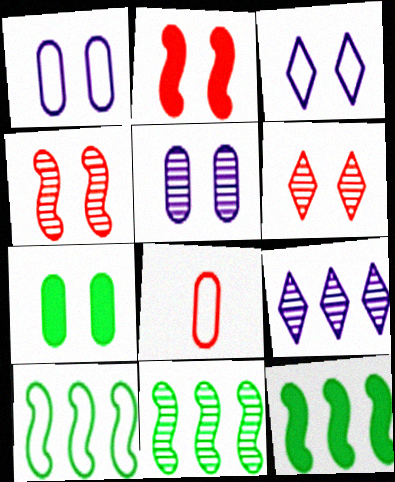[[3, 4, 7], 
[3, 8, 10], 
[10, 11, 12]]